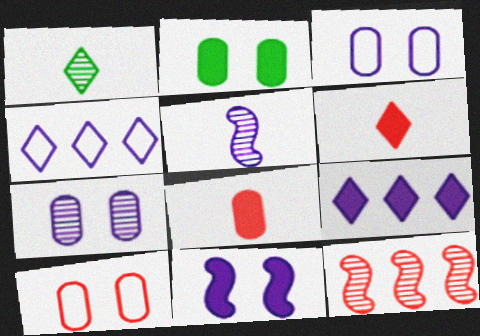[[1, 7, 12], 
[2, 7, 10], 
[3, 5, 9], 
[6, 10, 12]]